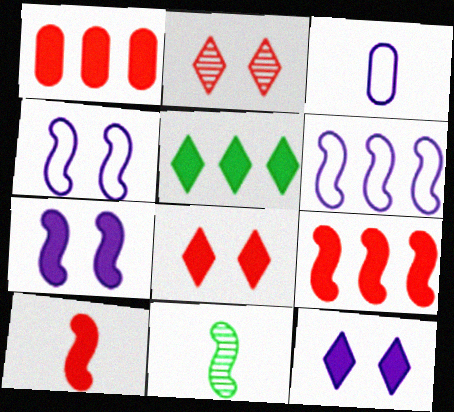[[1, 8, 10], 
[4, 9, 11]]